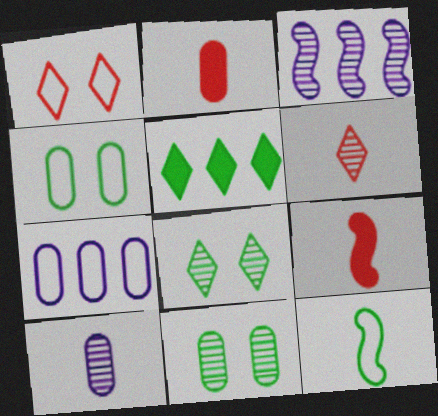[[1, 7, 12], 
[2, 7, 11], 
[3, 6, 11], 
[5, 11, 12], 
[7, 8, 9]]